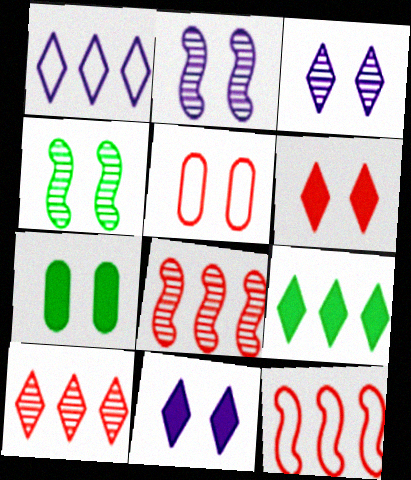[[1, 9, 10], 
[4, 5, 11]]